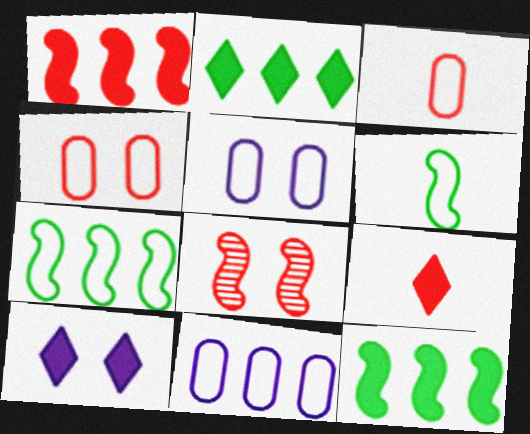[[2, 9, 10]]